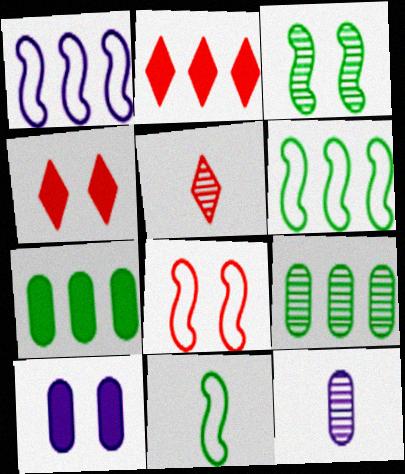[[1, 2, 9], 
[1, 8, 11], 
[4, 6, 12], 
[5, 6, 10]]